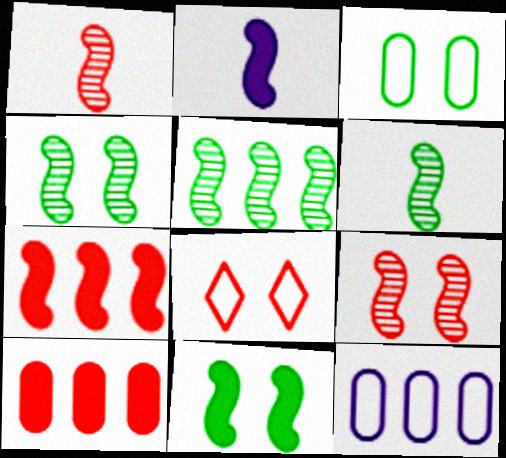[[1, 8, 10], 
[2, 7, 11], 
[4, 5, 6]]